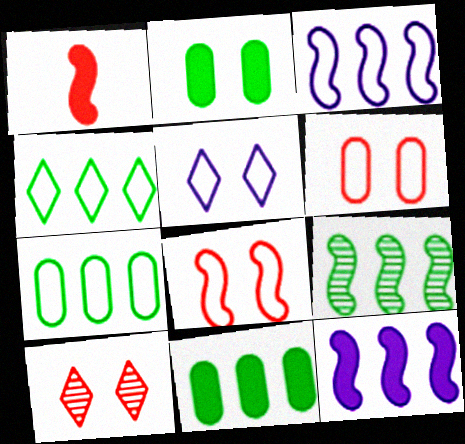[[4, 9, 11]]